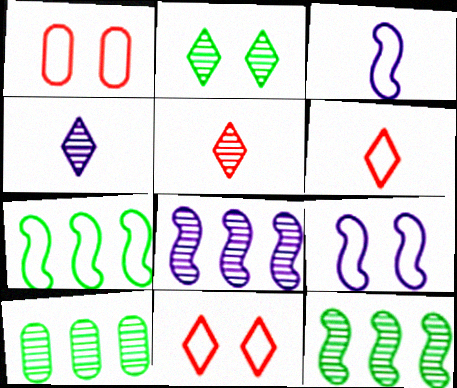[]